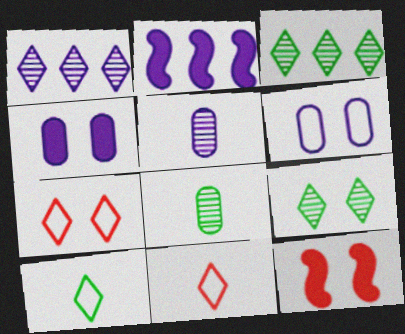[[2, 7, 8], 
[6, 9, 12]]